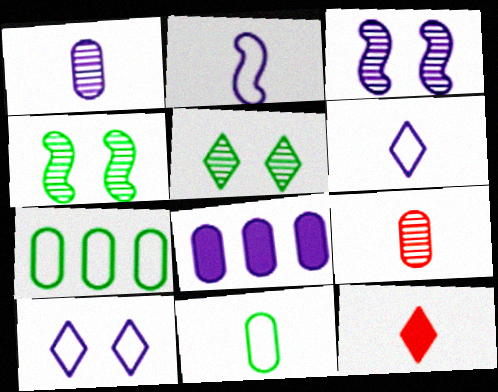[[3, 6, 8], 
[3, 7, 12]]